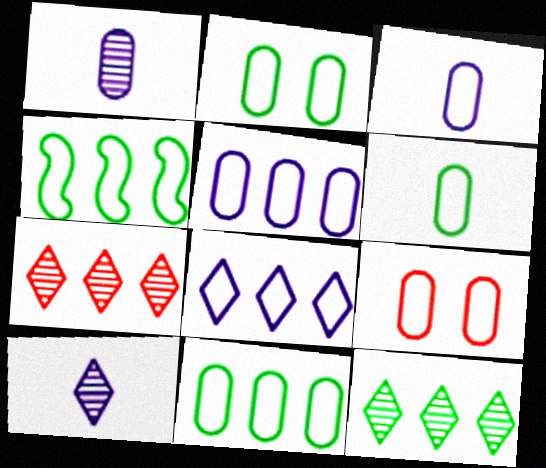[[2, 6, 11], 
[3, 9, 11], 
[5, 6, 9]]